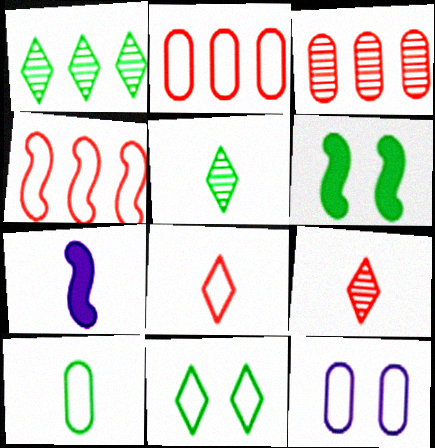[[1, 6, 10], 
[2, 10, 12], 
[3, 7, 11], 
[7, 9, 10]]